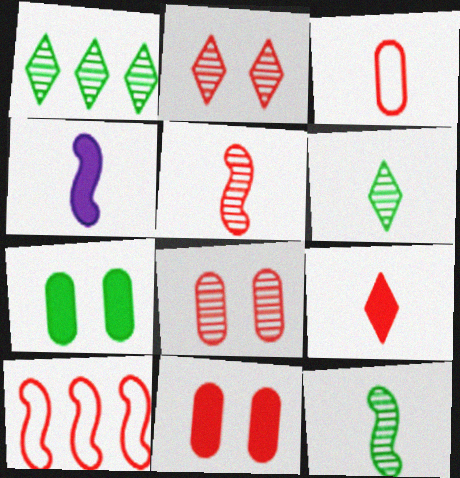[[3, 4, 6], 
[3, 5, 9], 
[8, 9, 10]]